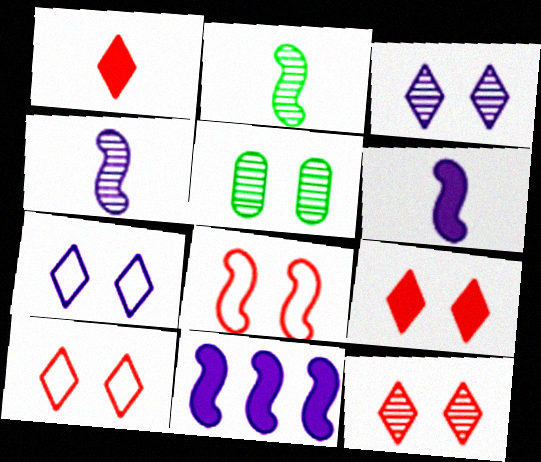[[2, 8, 11], 
[9, 10, 12]]